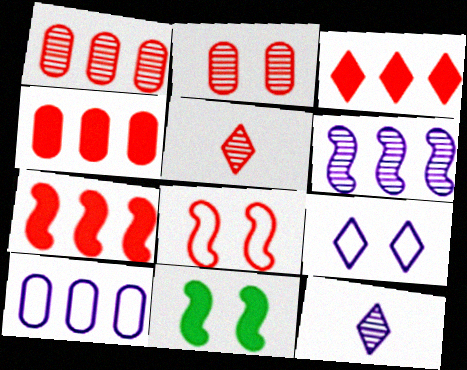[[2, 9, 11], 
[3, 4, 7], 
[4, 5, 8], 
[5, 10, 11]]